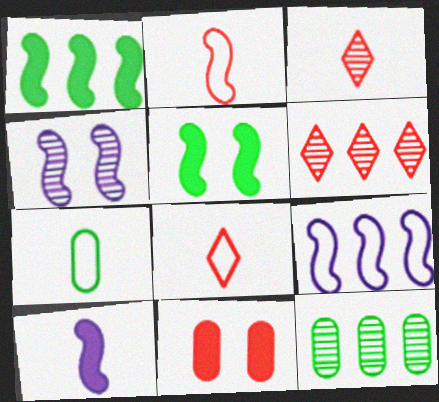[[1, 2, 4], 
[2, 6, 11], 
[3, 4, 12], 
[3, 7, 10], 
[4, 9, 10]]